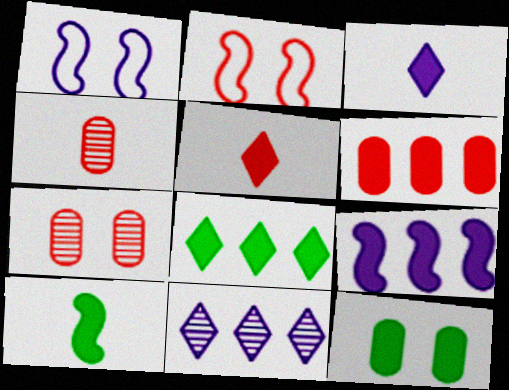[[1, 4, 8], 
[5, 9, 12], 
[6, 8, 9], 
[8, 10, 12]]